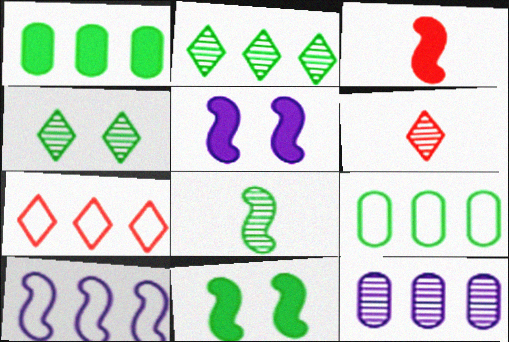[[5, 6, 9], 
[7, 9, 10]]